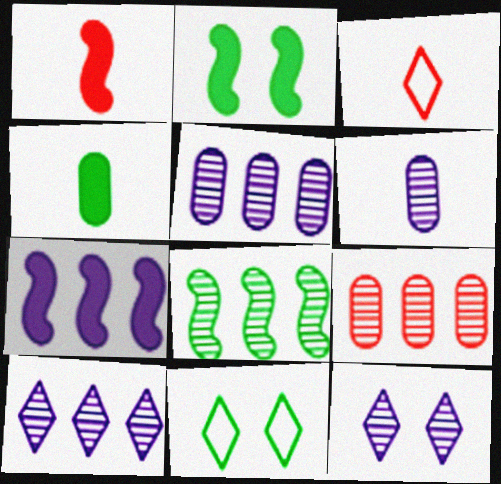[[1, 2, 7], 
[1, 5, 11], 
[2, 3, 5], 
[4, 8, 11], 
[8, 9, 10]]